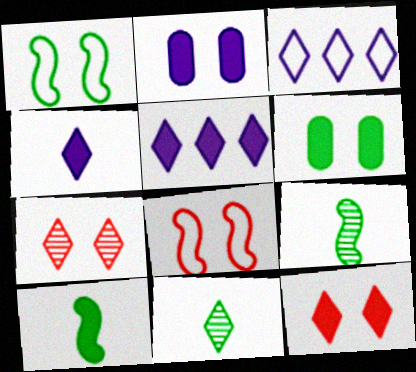[[1, 2, 7], 
[3, 11, 12]]